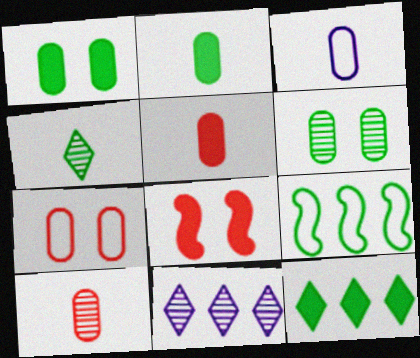[[1, 4, 9], 
[2, 3, 10]]